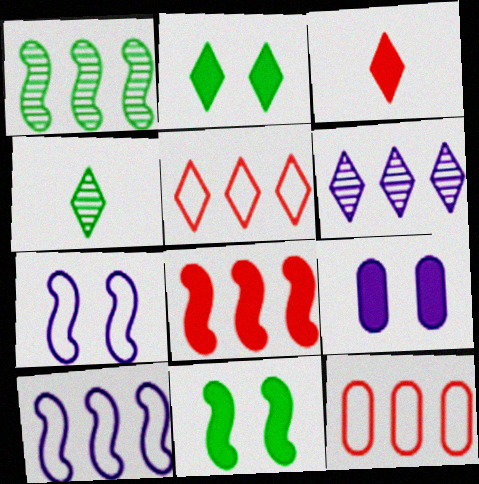[[1, 8, 10]]